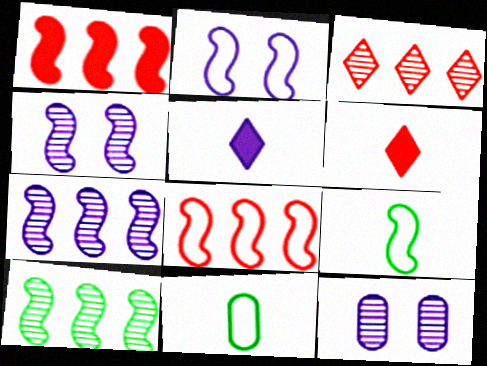[[1, 4, 9], 
[2, 8, 9]]